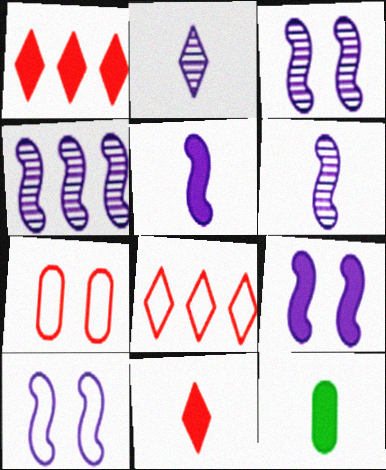[[1, 9, 12], 
[3, 4, 6], 
[3, 8, 12], 
[3, 9, 10], 
[4, 5, 10], 
[5, 11, 12]]